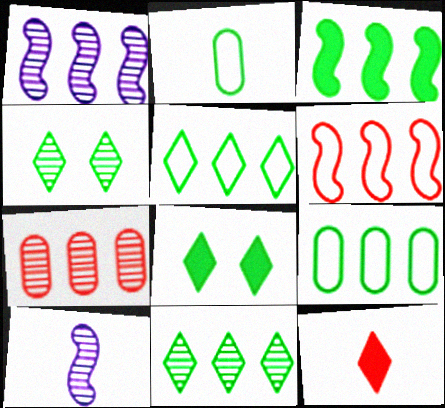[[1, 3, 6], 
[1, 7, 11], 
[2, 3, 4], 
[2, 10, 12], 
[3, 9, 11], 
[4, 7, 10]]